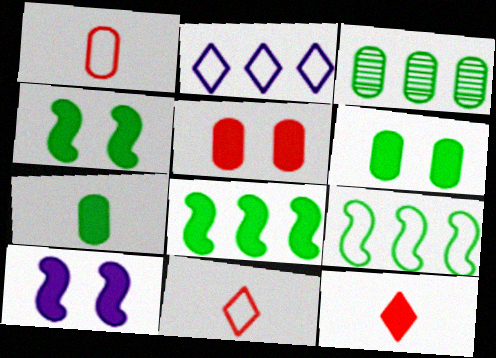[[3, 10, 11]]